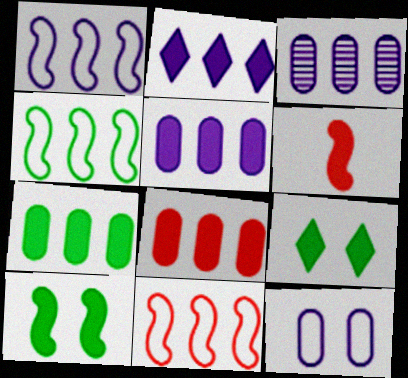[[1, 2, 3], 
[1, 4, 11], 
[5, 6, 9], 
[5, 7, 8]]